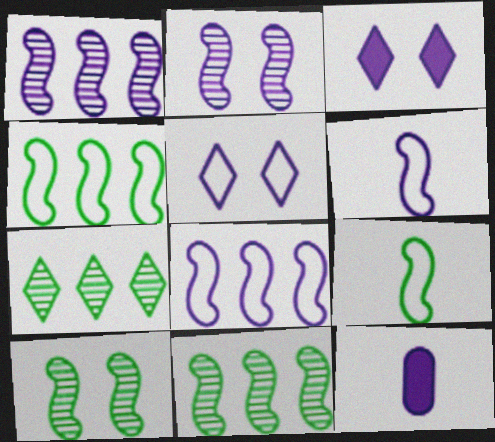[[1, 5, 12]]